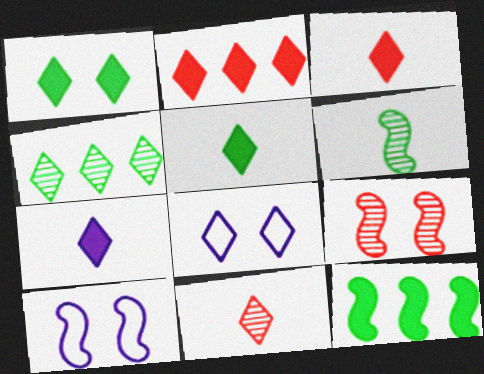[[1, 2, 7], 
[3, 4, 8], 
[3, 5, 7]]